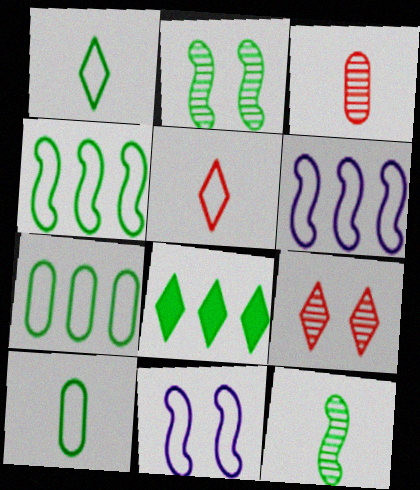[[2, 8, 10], 
[3, 8, 11], 
[5, 7, 11]]